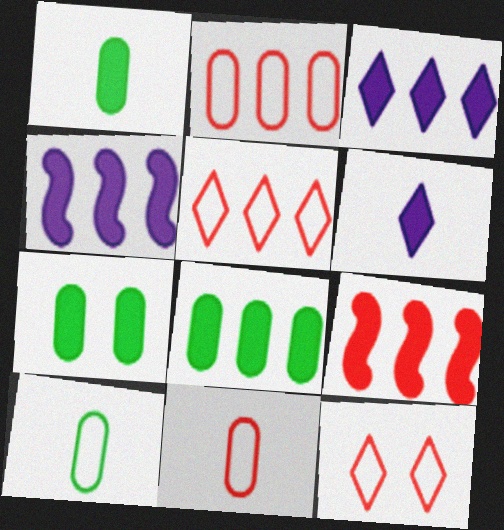[[1, 7, 8], 
[3, 8, 9], 
[6, 7, 9]]